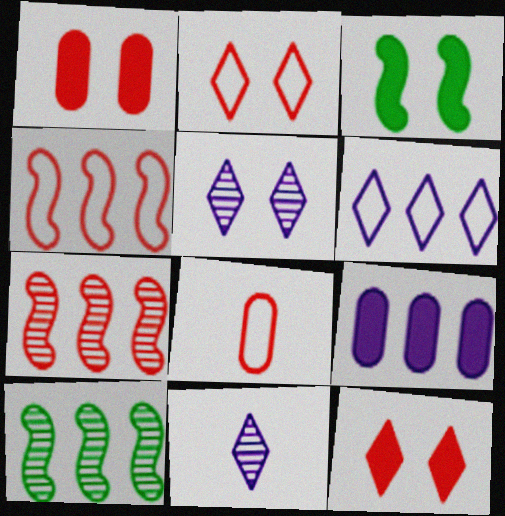[[2, 4, 8], 
[7, 8, 12]]